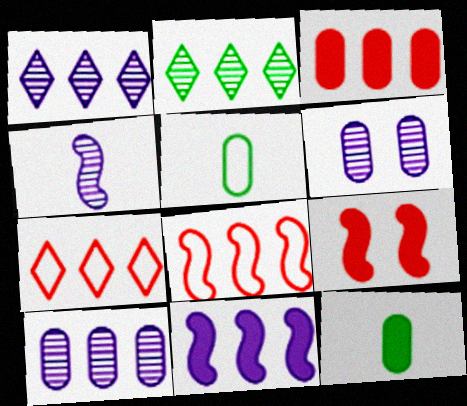[[1, 4, 6], 
[1, 5, 9], 
[3, 5, 6]]